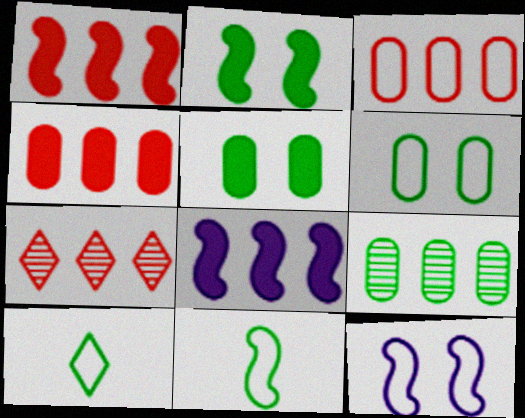[[1, 3, 7], 
[2, 9, 10], 
[3, 10, 12]]